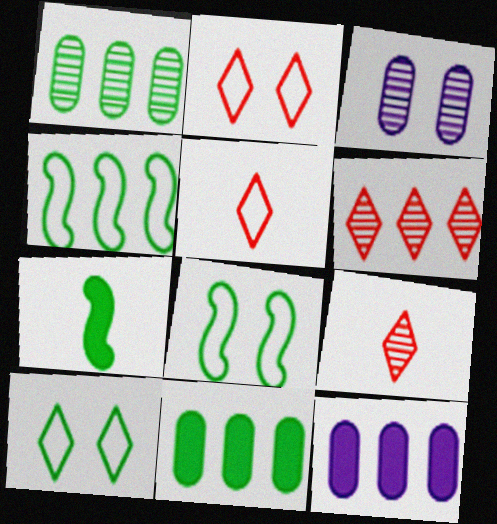[[1, 7, 10], 
[4, 6, 12], 
[8, 9, 12]]